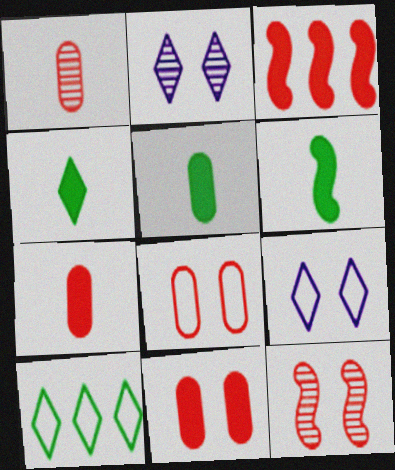[[4, 5, 6]]